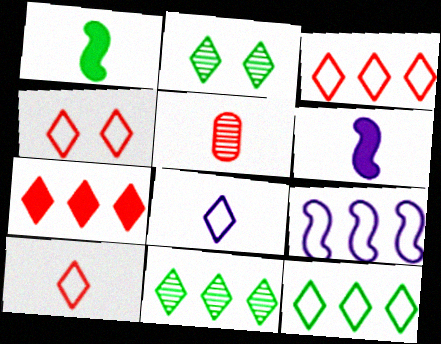[[1, 5, 8], 
[2, 7, 8], 
[3, 4, 10], 
[4, 8, 12]]